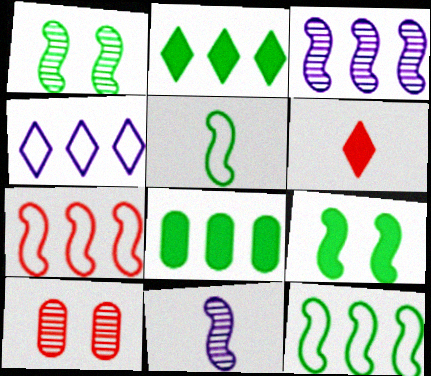[[6, 7, 10], 
[7, 9, 11]]